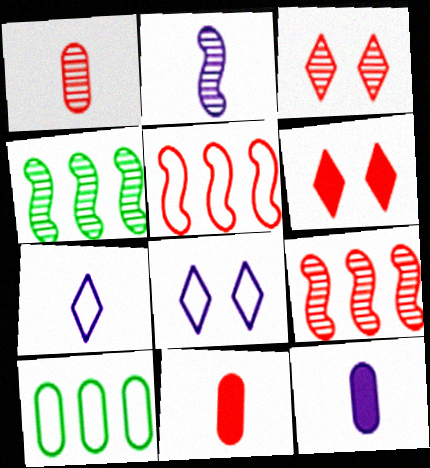[[1, 3, 9], 
[1, 5, 6], 
[2, 6, 10], 
[2, 7, 12], 
[3, 5, 11], 
[4, 8, 11]]